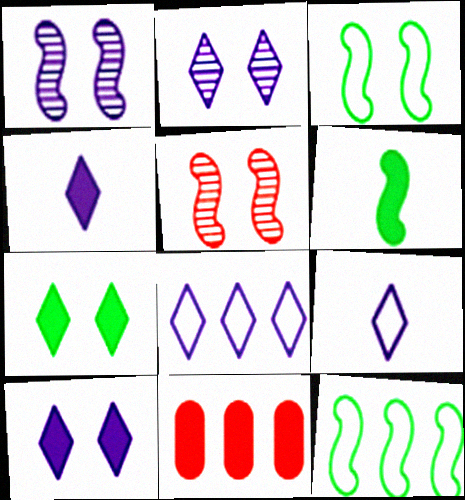[[2, 4, 8], 
[6, 10, 11]]